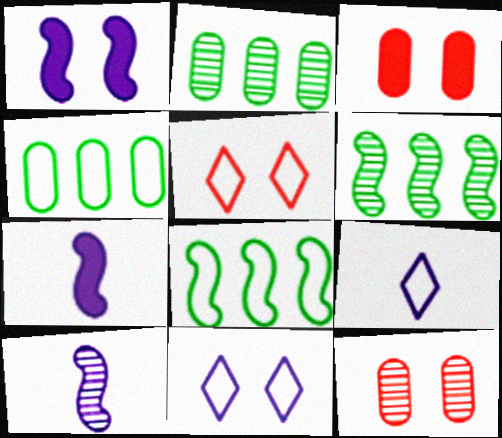[[2, 5, 7], 
[3, 6, 9]]